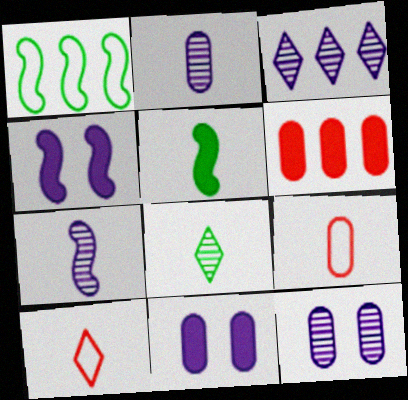[[1, 3, 6], 
[2, 5, 10], 
[3, 7, 12]]